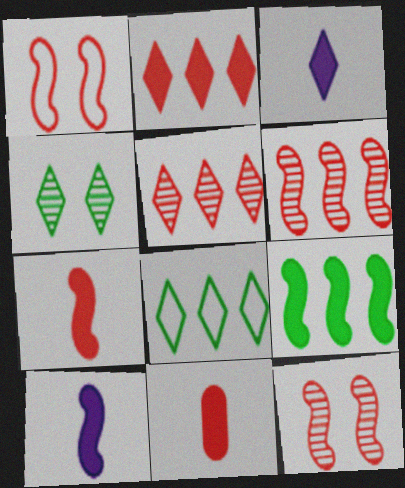[[1, 5, 11], 
[1, 6, 7]]